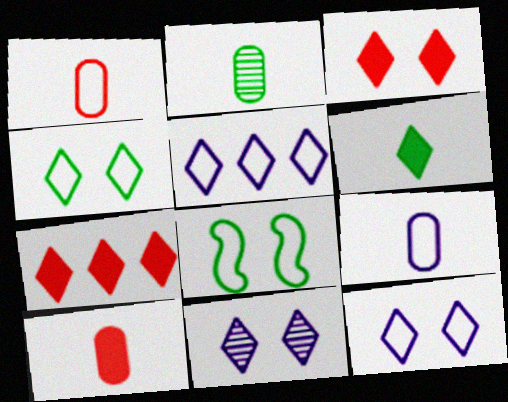[[1, 5, 8], 
[2, 9, 10], 
[3, 4, 11]]